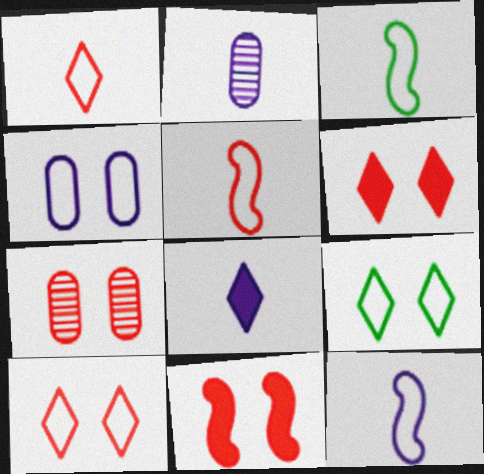[[2, 8, 12], 
[3, 5, 12], 
[7, 10, 11]]